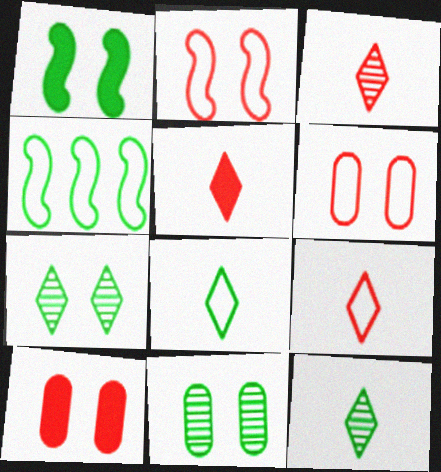[[3, 5, 9]]